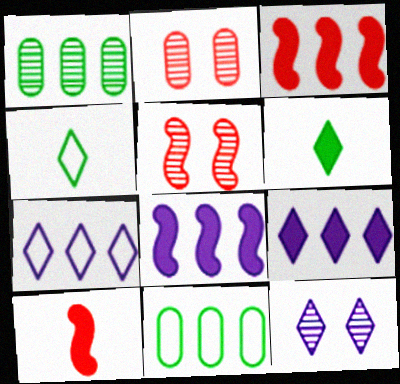[[1, 3, 7], 
[2, 4, 8], 
[10, 11, 12]]